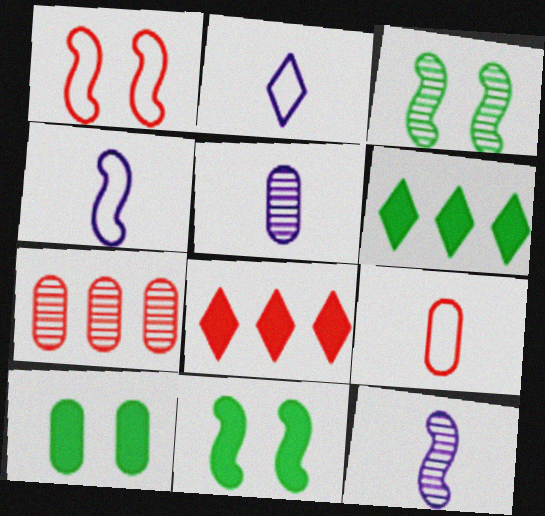[[1, 5, 6], 
[2, 7, 11]]